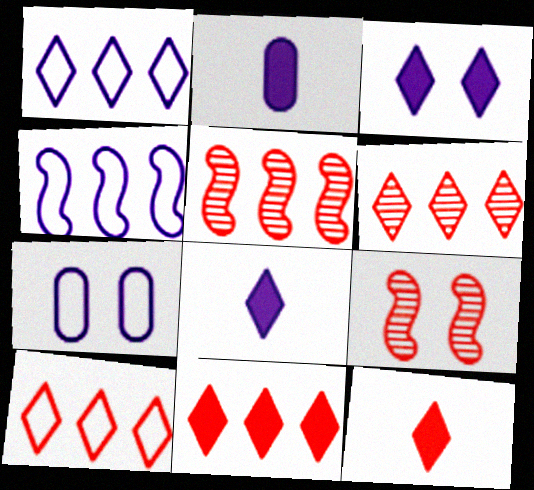[[6, 10, 11]]